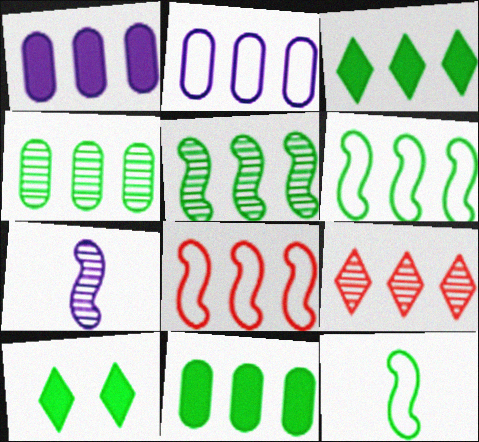[[1, 6, 9], 
[3, 4, 6], 
[4, 10, 12]]